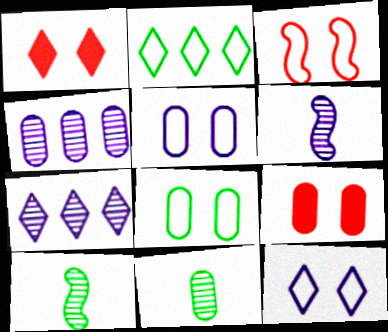[[2, 6, 9], 
[3, 8, 12]]